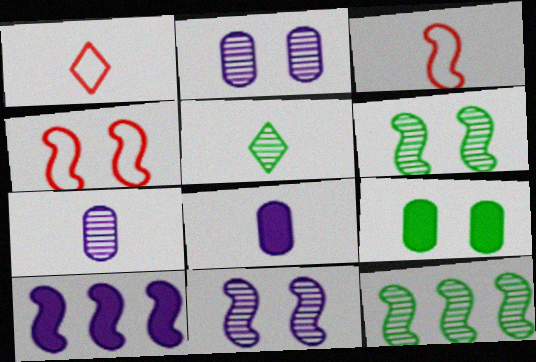[[3, 5, 8], 
[3, 6, 10]]